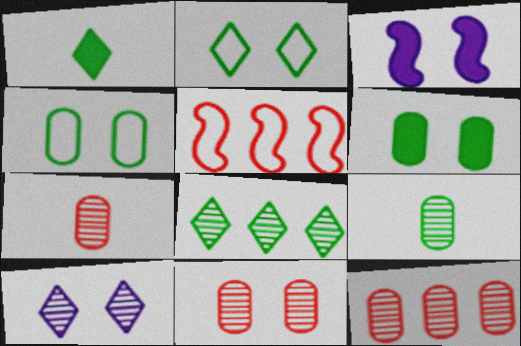[[1, 2, 8], 
[2, 3, 11], 
[7, 11, 12]]